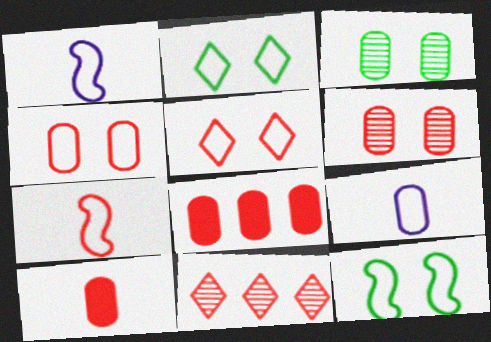[[3, 8, 9]]